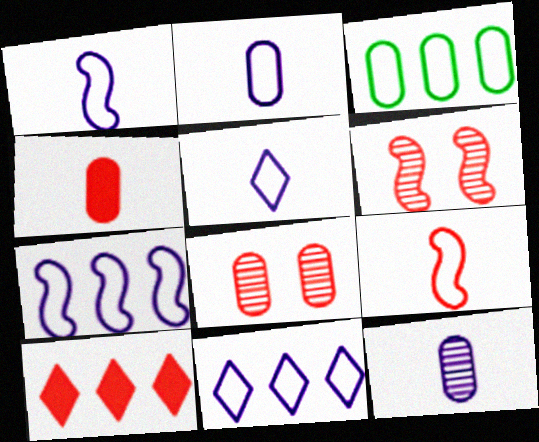[[1, 2, 5], 
[8, 9, 10]]